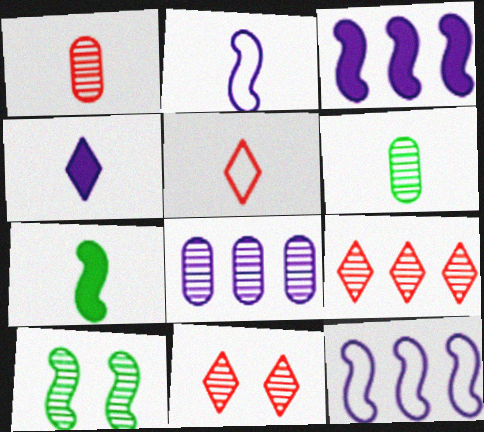[]